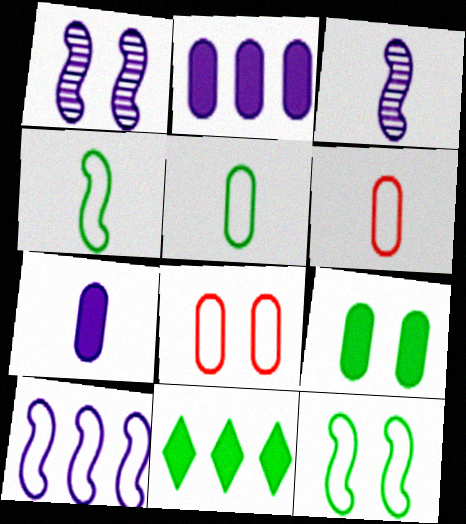[[1, 6, 11], 
[3, 8, 11]]